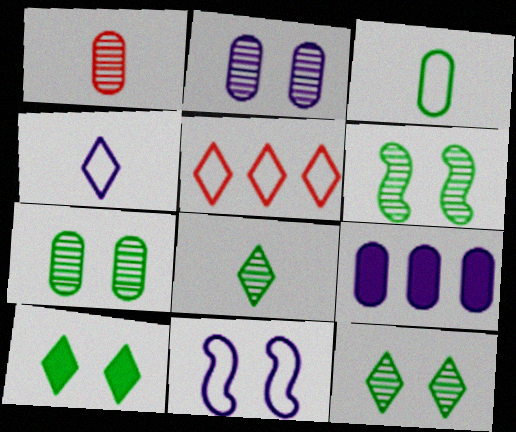[[3, 5, 11], 
[6, 7, 12]]